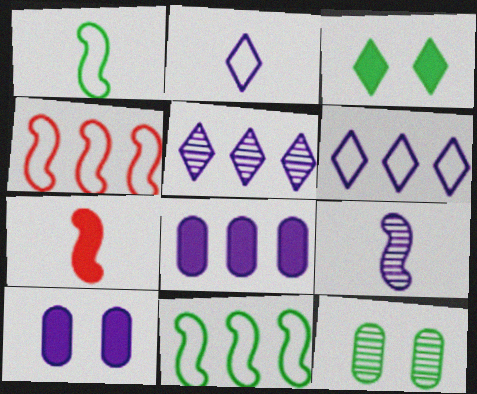[[1, 7, 9], 
[3, 7, 8], 
[6, 7, 12], 
[6, 9, 10]]